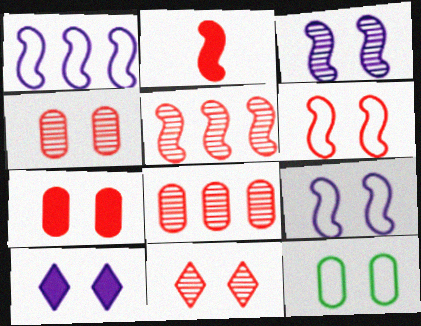[[2, 5, 6], 
[6, 7, 11]]